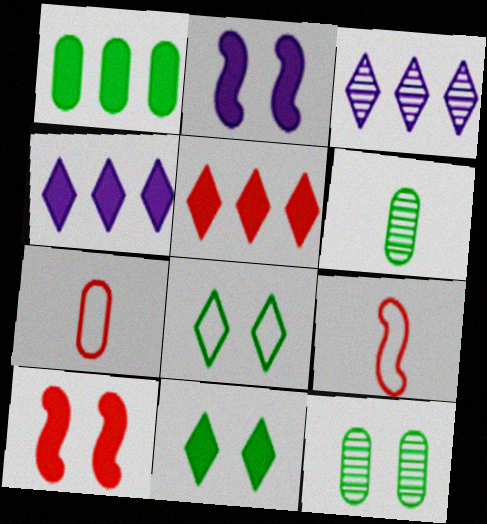[[4, 9, 12]]